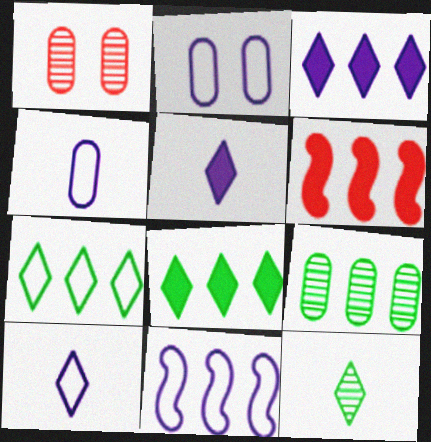[[2, 6, 12], 
[2, 10, 11]]